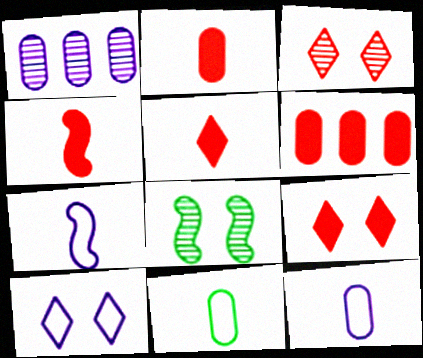[[2, 4, 5], 
[4, 6, 9]]